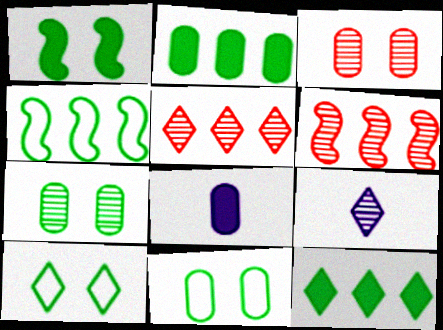[[1, 7, 10], 
[6, 7, 9], 
[6, 8, 10]]